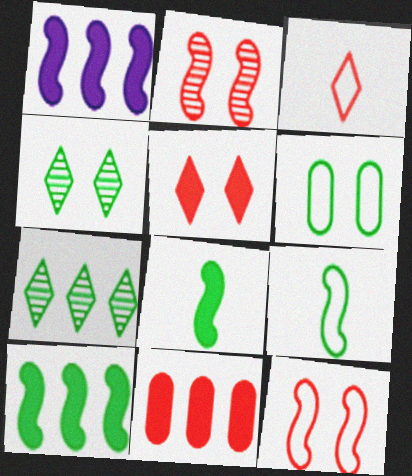[[1, 2, 9], 
[2, 3, 11], 
[6, 7, 8]]